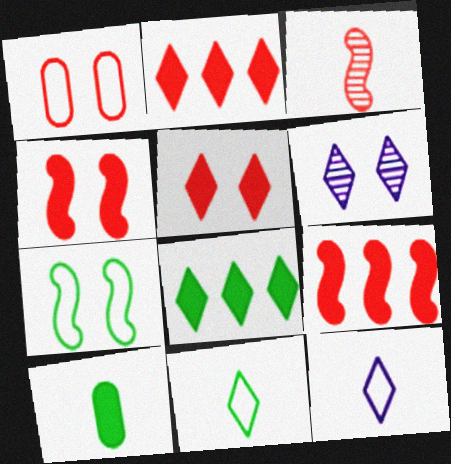[[1, 2, 3], 
[2, 6, 11], 
[3, 10, 12]]